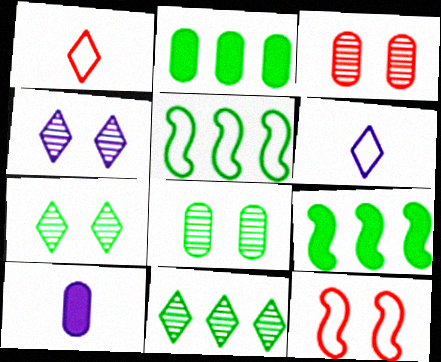[[2, 5, 11], 
[3, 6, 9], 
[10, 11, 12]]